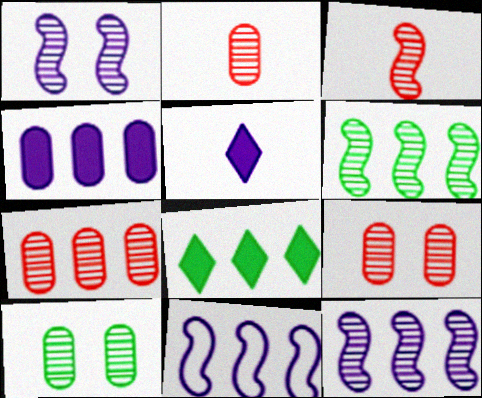[[1, 3, 6], 
[2, 7, 9], 
[7, 8, 11]]